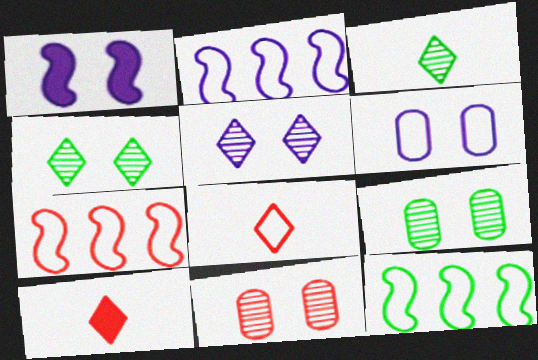[[1, 5, 6], 
[2, 7, 12], 
[2, 9, 10], 
[6, 8, 12], 
[7, 10, 11]]